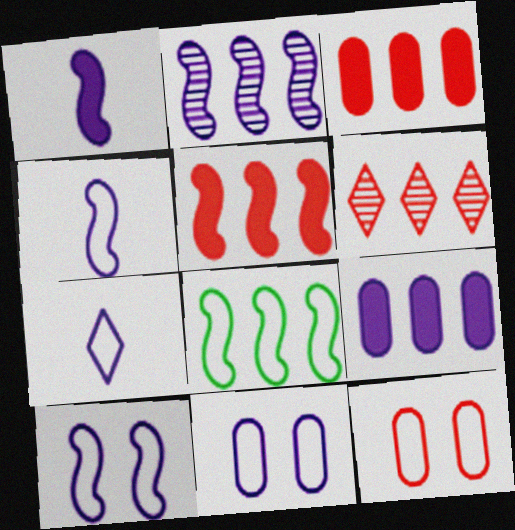[[1, 2, 10], 
[2, 5, 8], 
[6, 8, 9], 
[7, 8, 12]]